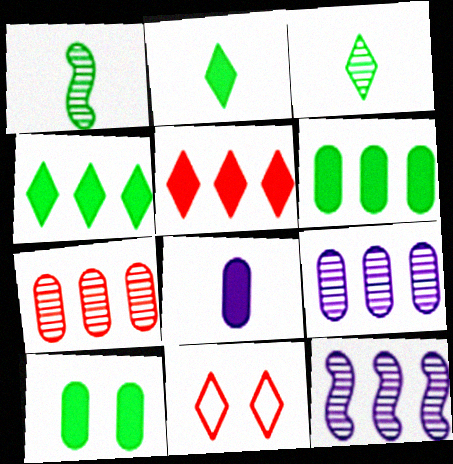[]